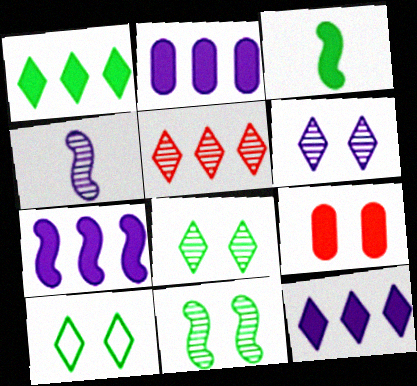[[2, 7, 12], 
[3, 9, 12]]